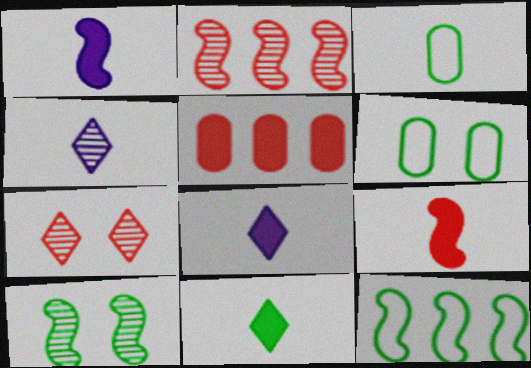[[2, 6, 8], 
[3, 4, 9]]